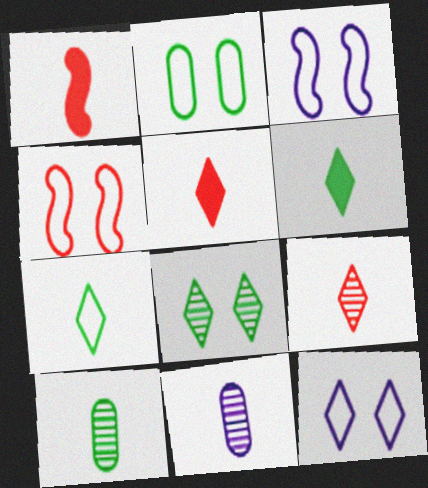[[1, 7, 11], 
[2, 4, 12]]